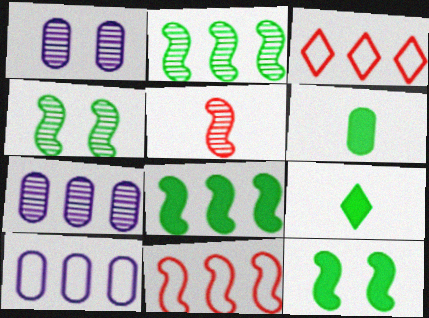[[1, 9, 11], 
[3, 7, 8]]